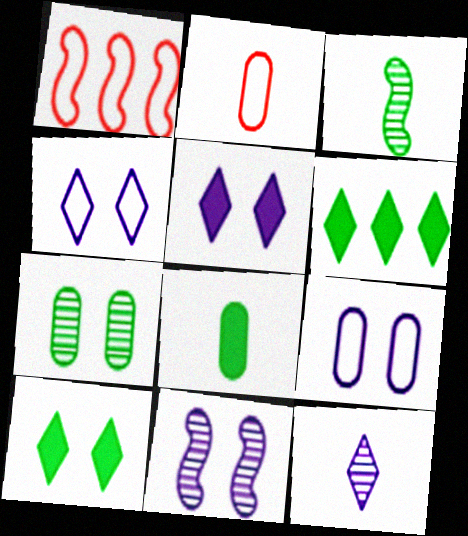[[2, 6, 11], 
[5, 9, 11]]